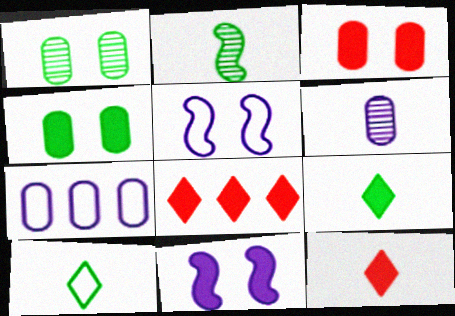[]